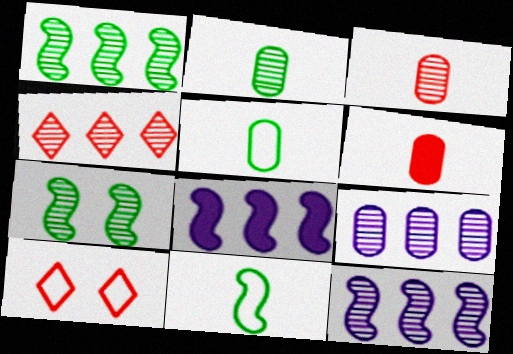[[1, 4, 9], 
[2, 8, 10]]